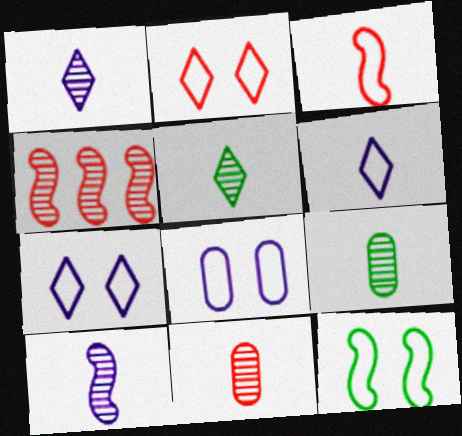[[2, 8, 12], 
[5, 10, 11]]